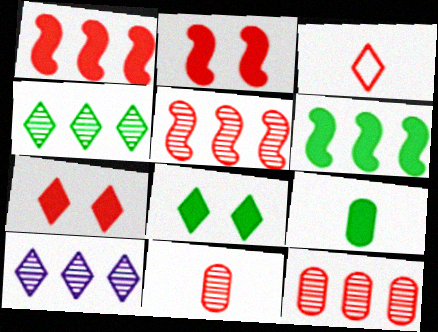[[2, 3, 12], 
[3, 8, 10], 
[6, 8, 9]]